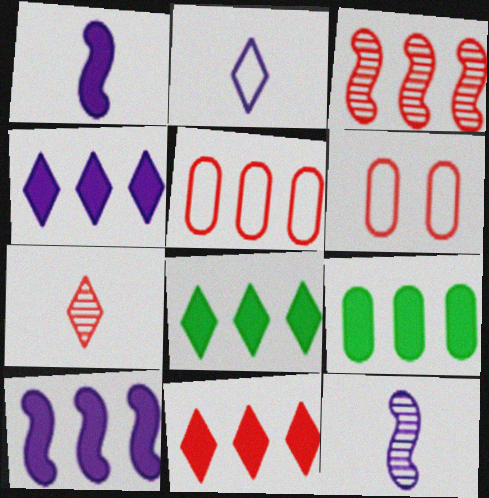[[3, 5, 11], 
[4, 8, 11], 
[6, 8, 12], 
[9, 10, 11]]